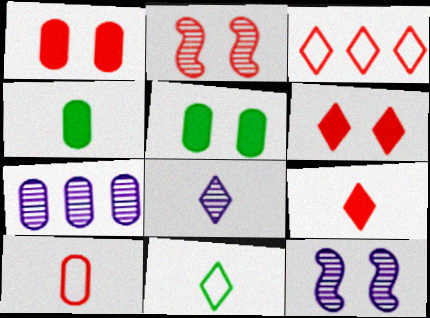[[3, 4, 12], 
[5, 7, 10], 
[7, 8, 12], 
[8, 9, 11]]